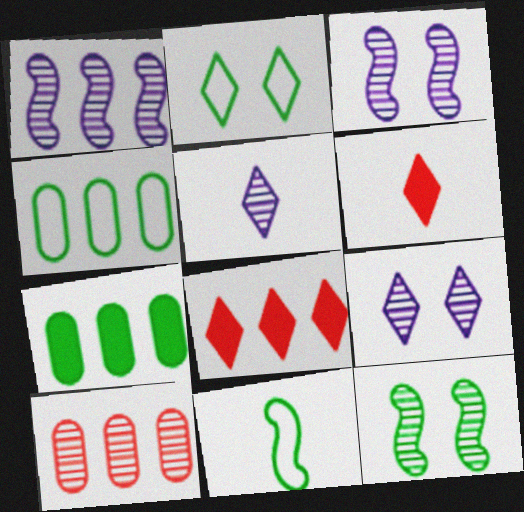[[1, 4, 8], 
[2, 4, 11], 
[2, 5, 8], 
[3, 4, 6], 
[5, 10, 12]]